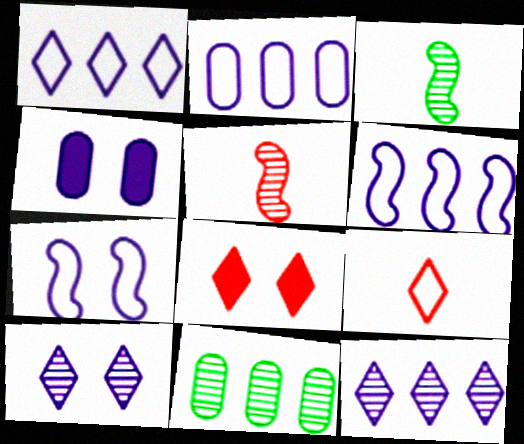[[1, 2, 6], 
[2, 3, 8], 
[4, 7, 10], 
[5, 10, 11]]